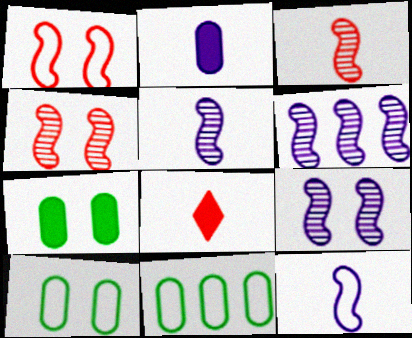[[5, 6, 9], 
[6, 8, 10], 
[8, 9, 11]]